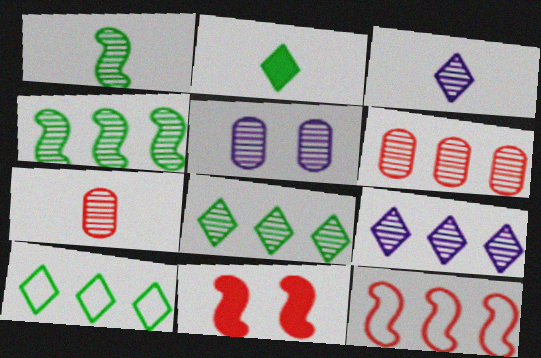[[1, 3, 7], 
[2, 5, 12], 
[4, 6, 9]]